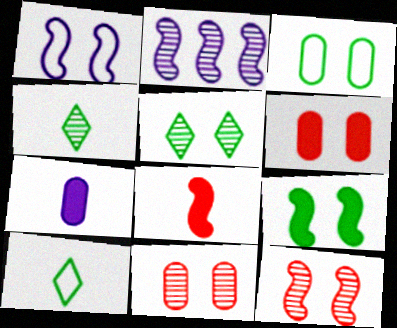[[1, 5, 6], 
[1, 9, 12], 
[2, 4, 11], 
[2, 6, 10], 
[3, 5, 9]]